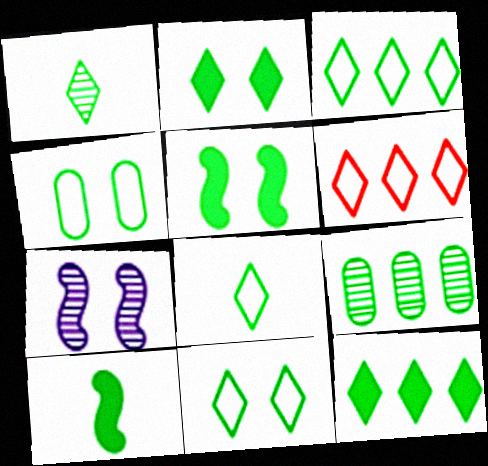[[1, 2, 3], 
[1, 11, 12], 
[3, 8, 11], 
[5, 8, 9], 
[9, 10, 11]]